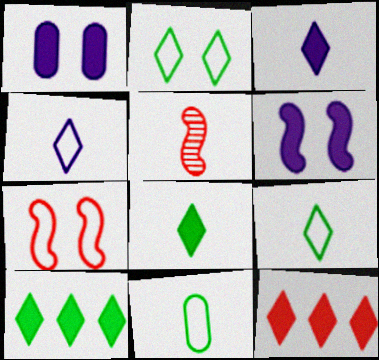[[3, 5, 11]]